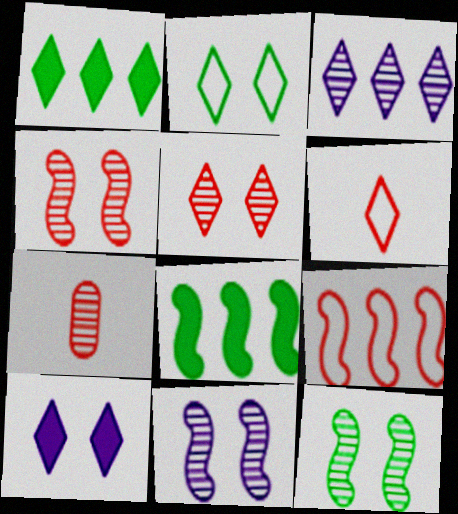[[2, 5, 10], 
[3, 7, 12], 
[4, 11, 12]]